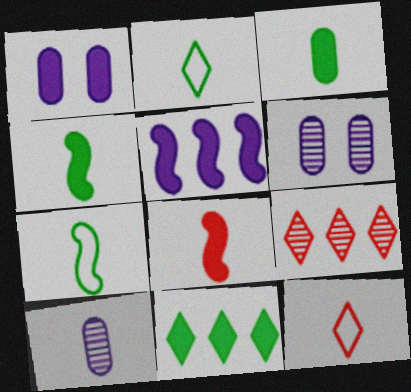[[1, 7, 9], 
[1, 8, 11], 
[2, 8, 10], 
[4, 10, 12]]